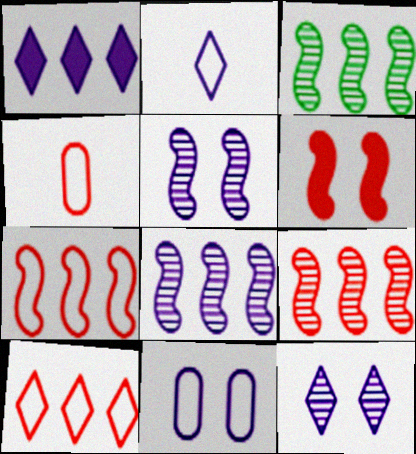[[1, 2, 12], 
[3, 8, 9]]